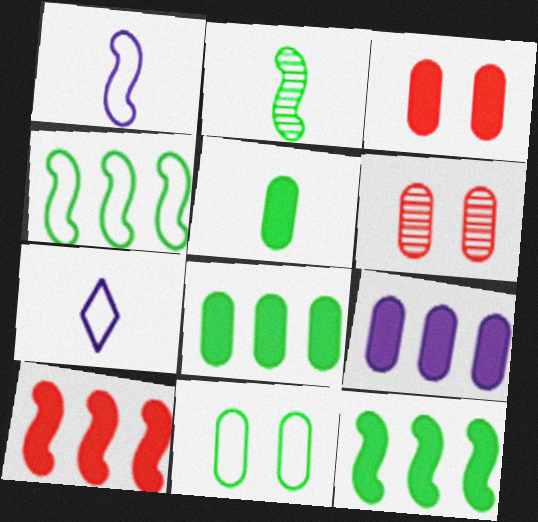[[3, 5, 9], 
[6, 7, 12]]